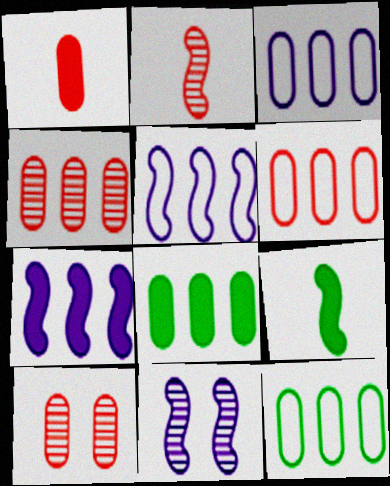[[1, 6, 10], 
[3, 4, 8], 
[3, 6, 12]]